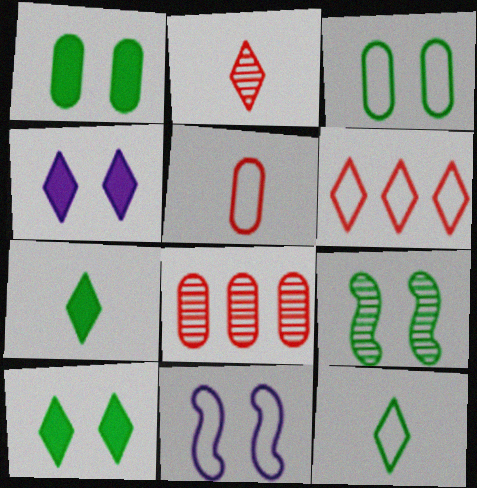[[3, 9, 10], 
[7, 8, 11]]